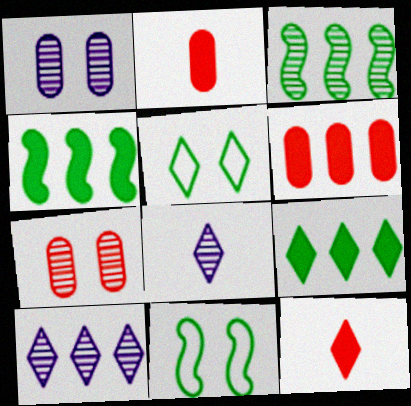[[2, 10, 11], 
[3, 7, 8], 
[5, 10, 12], 
[6, 8, 11]]